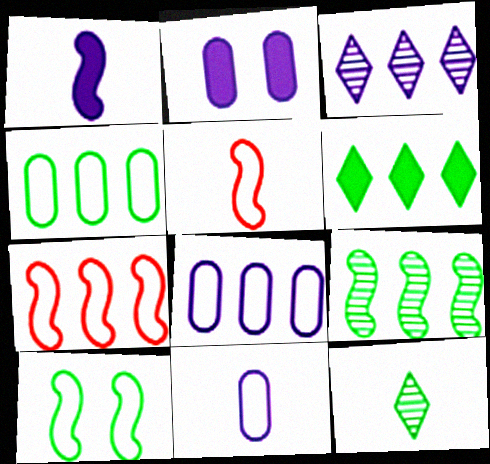[[2, 7, 12], 
[4, 6, 9]]